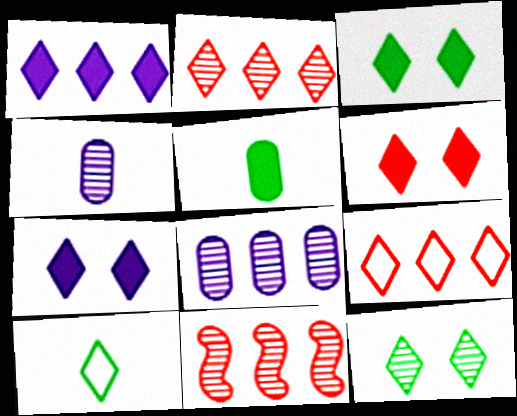[[2, 7, 10], 
[3, 6, 7], 
[4, 11, 12]]